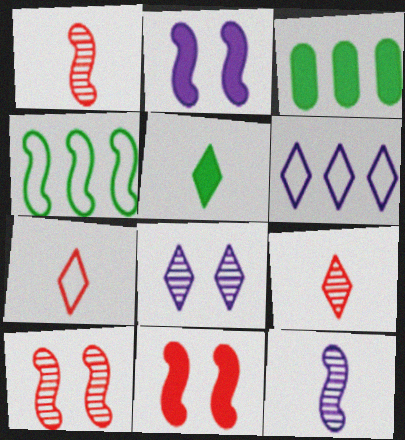[[1, 2, 4], 
[4, 11, 12]]